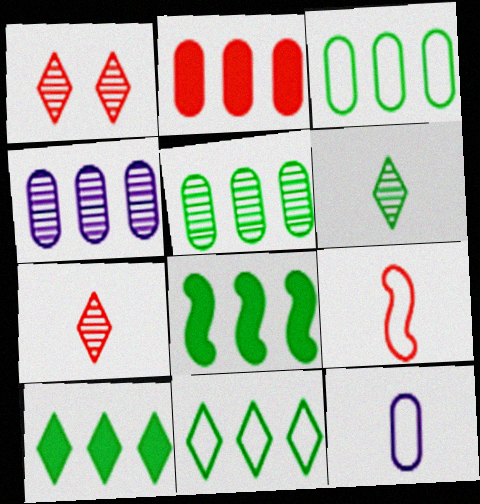[[1, 2, 9], 
[1, 8, 12], 
[2, 3, 4], 
[5, 8, 11]]